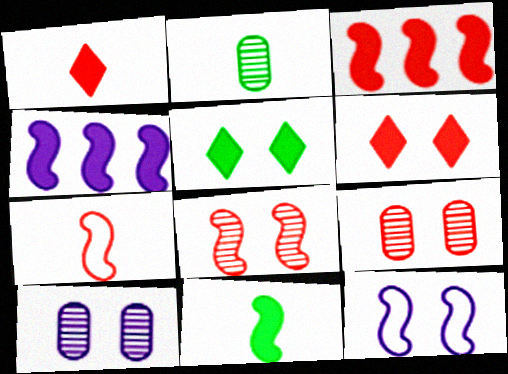[[3, 7, 8], 
[5, 9, 12]]